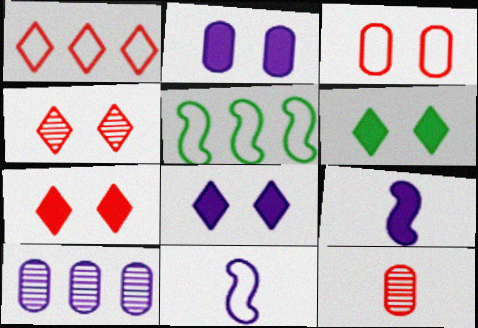[[5, 8, 12], 
[6, 7, 8], 
[8, 10, 11]]